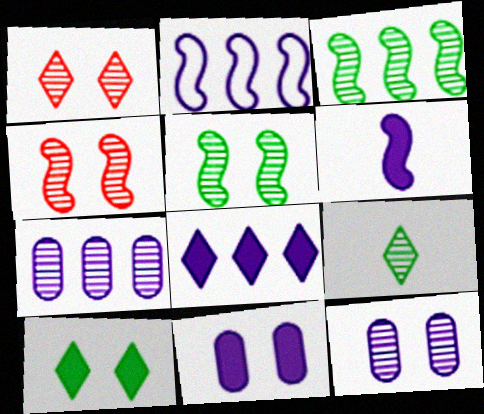[[1, 5, 12], 
[2, 7, 8], 
[4, 7, 9], 
[6, 8, 11]]